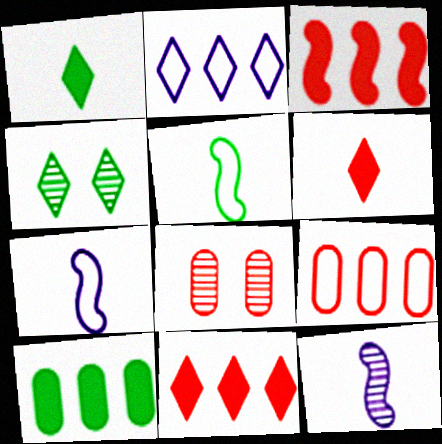[[2, 4, 6], 
[4, 5, 10]]